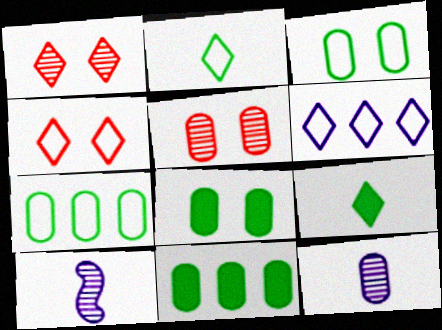[[1, 6, 9], 
[2, 4, 6], 
[4, 10, 11]]